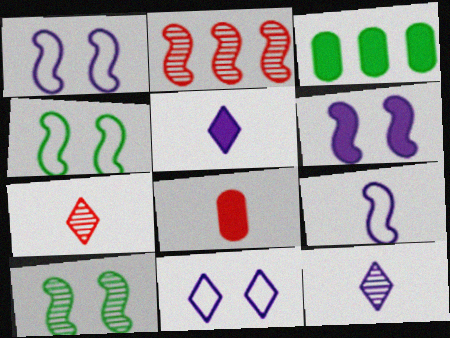[[1, 3, 7]]